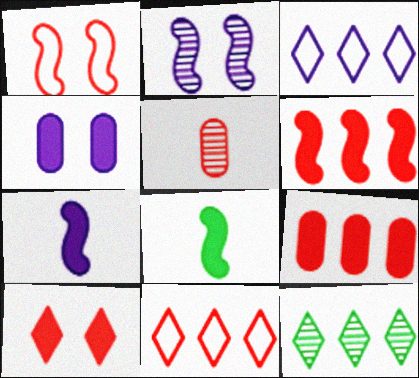[[2, 5, 12]]